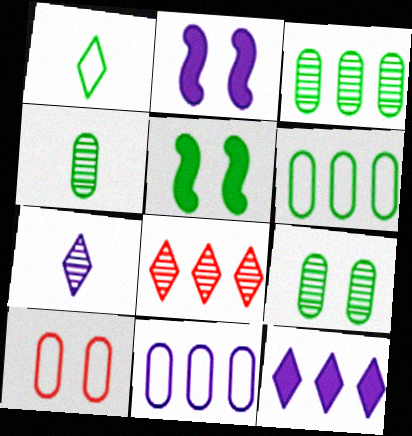[[1, 3, 5], 
[2, 7, 11], 
[3, 4, 9]]